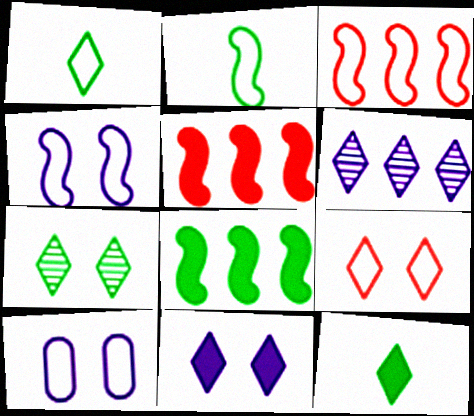[[1, 3, 10], 
[2, 3, 4], 
[6, 9, 12], 
[7, 9, 11]]